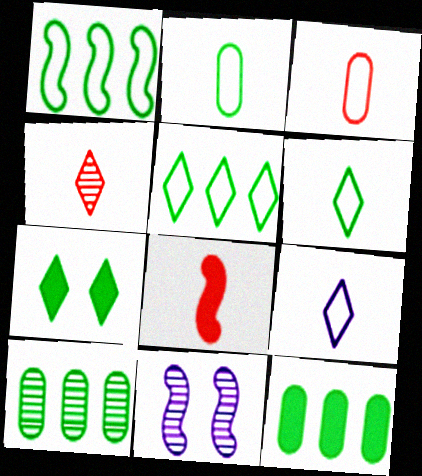[[1, 8, 11], 
[3, 4, 8], 
[4, 10, 11]]